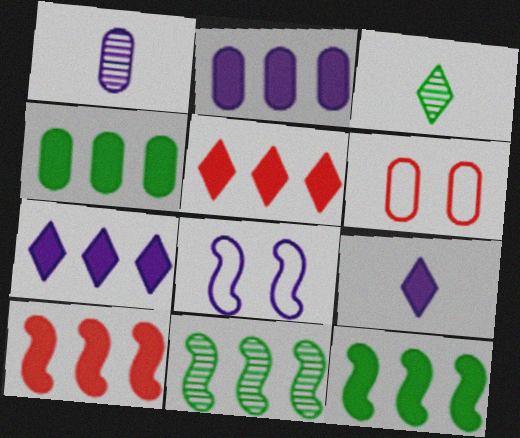[[1, 4, 6], 
[1, 7, 8], 
[2, 5, 12], 
[4, 7, 10], 
[6, 9, 11]]